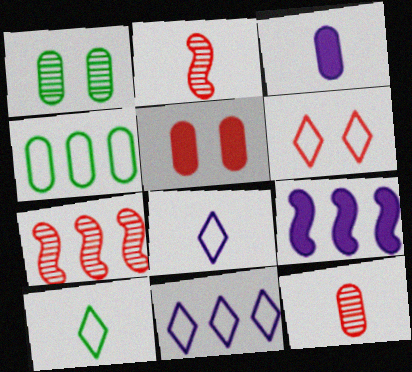[[2, 3, 10], 
[6, 10, 11]]